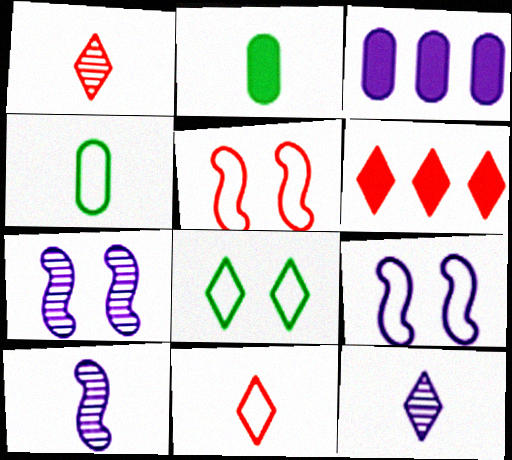[[2, 10, 11], 
[3, 9, 12], 
[4, 6, 7], 
[6, 8, 12]]